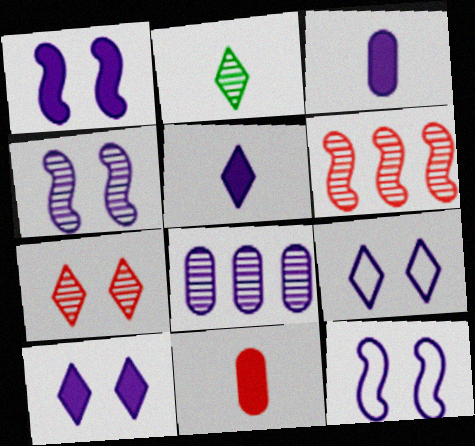[[1, 4, 12], 
[5, 8, 12]]